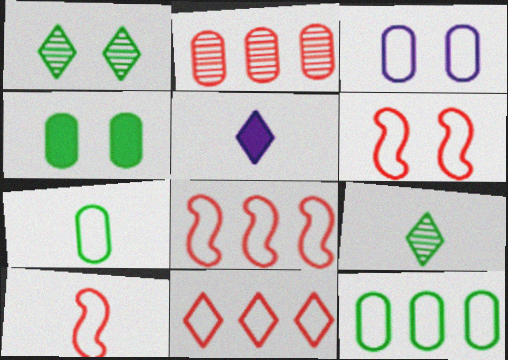[[1, 5, 11], 
[6, 8, 10]]